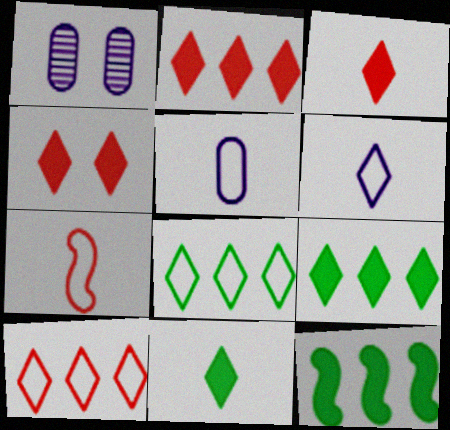[[1, 7, 9], 
[2, 3, 4]]